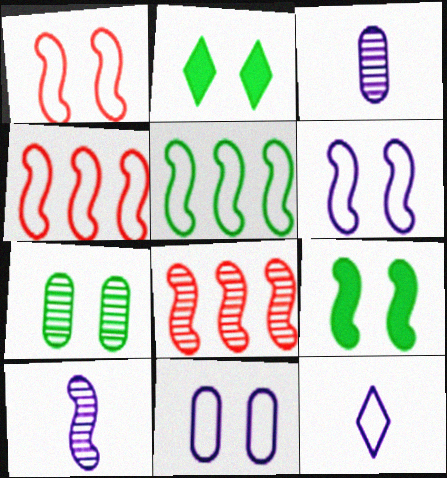[[2, 3, 4], 
[4, 9, 10]]